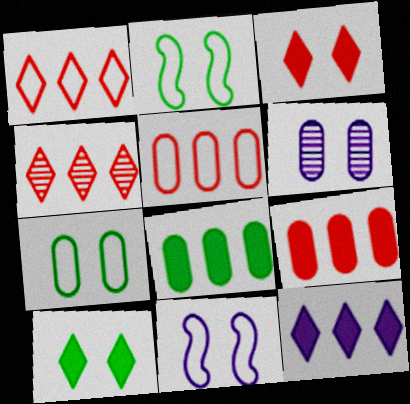[[2, 3, 6]]